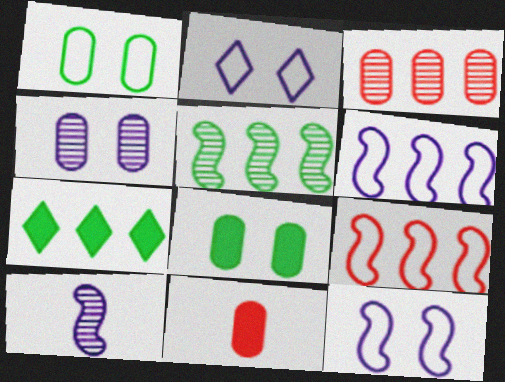[[2, 5, 11], 
[3, 6, 7]]